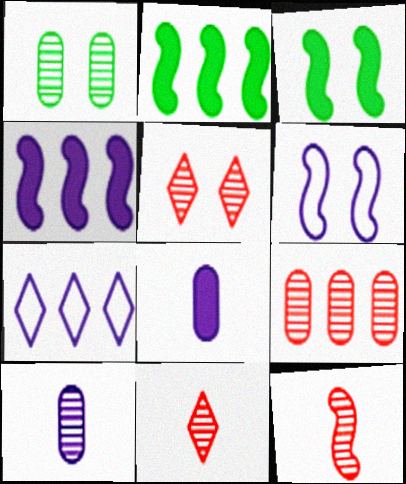[[1, 9, 10], 
[2, 6, 12], 
[2, 7, 9], 
[5, 9, 12]]